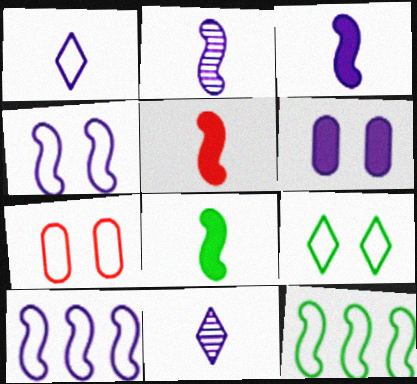[[1, 7, 12], 
[3, 5, 8], 
[4, 7, 9], 
[6, 10, 11]]